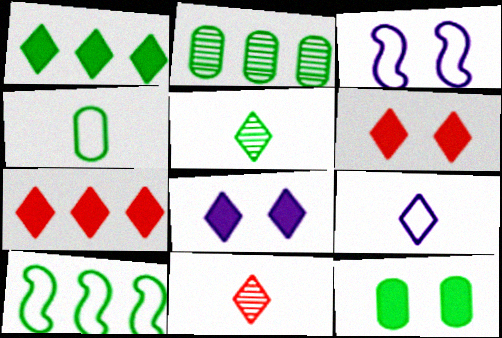[[1, 2, 10], 
[2, 4, 12], 
[5, 10, 12]]